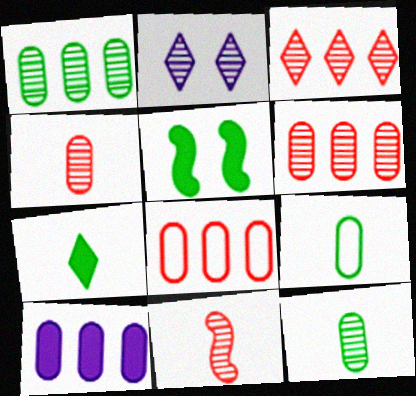[[1, 2, 11], 
[1, 8, 10]]